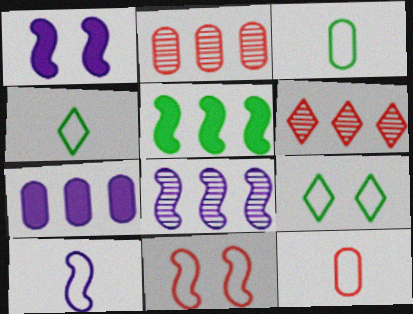[[1, 2, 4], 
[1, 3, 6], 
[1, 8, 10], 
[4, 10, 12]]